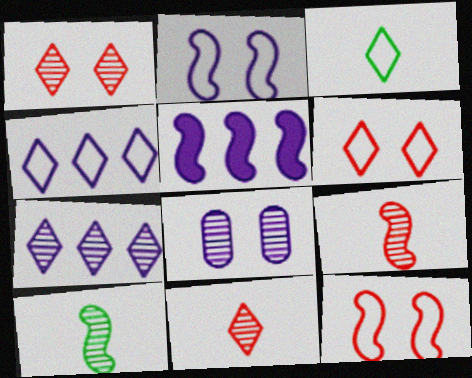[[3, 4, 6], 
[5, 10, 12]]